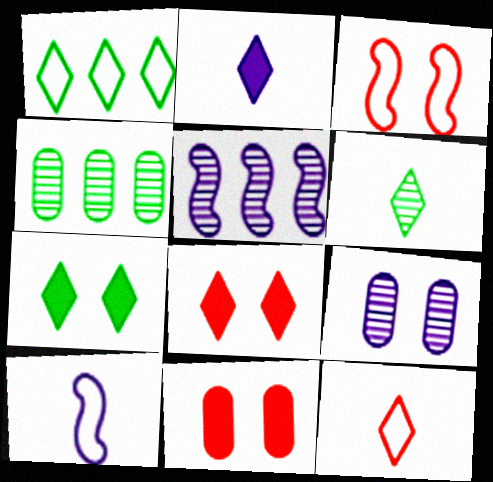[[1, 6, 7], 
[2, 3, 4], 
[2, 6, 12], 
[3, 7, 9], 
[4, 8, 10]]